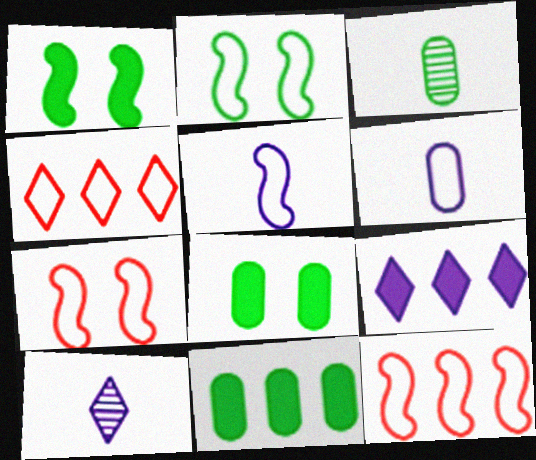[[2, 4, 6], 
[2, 5, 12], 
[3, 7, 9], 
[7, 10, 11], 
[8, 10, 12]]